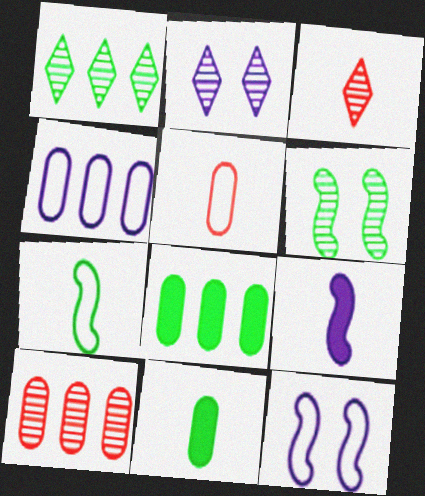[[1, 2, 3], 
[2, 4, 9], 
[3, 8, 12], 
[4, 8, 10]]